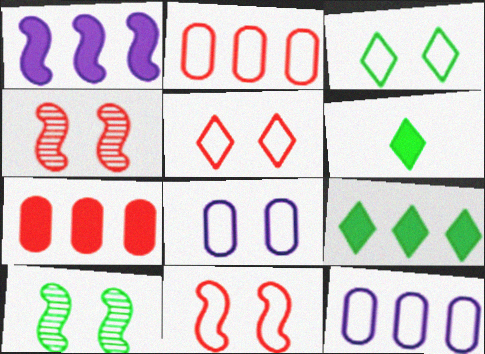[[1, 7, 9], 
[3, 8, 11], 
[4, 6, 12]]